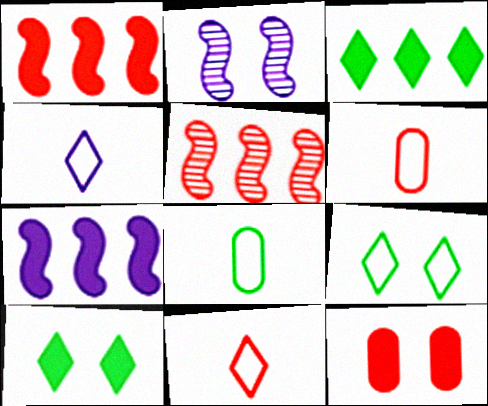[[2, 3, 6], 
[2, 9, 12], 
[5, 11, 12]]